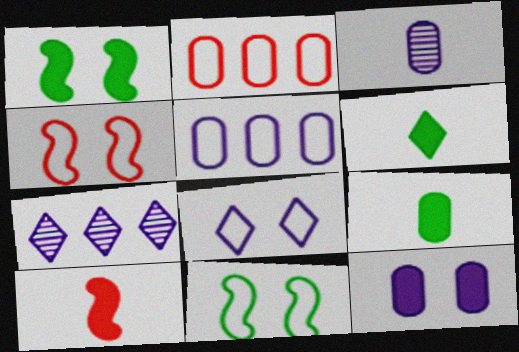[[3, 5, 12], 
[4, 7, 9]]